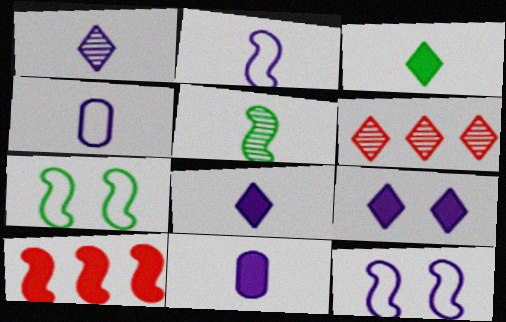[[1, 2, 11], 
[5, 10, 12], 
[6, 7, 11]]